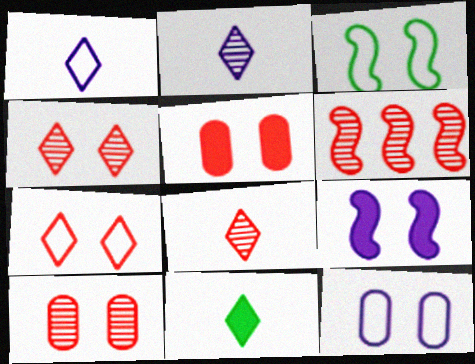[[1, 8, 11], 
[3, 7, 12], 
[6, 8, 10], 
[6, 11, 12]]